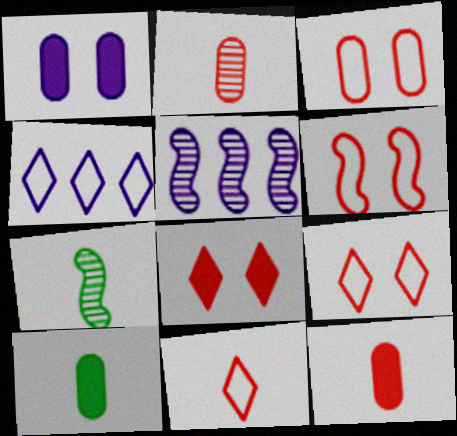[[3, 6, 9], 
[5, 9, 10]]